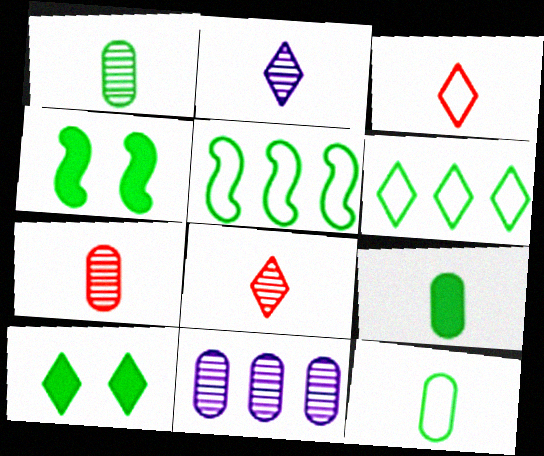[[1, 4, 6], 
[1, 5, 10], 
[1, 9, 12], 
[3, 4, 11]]